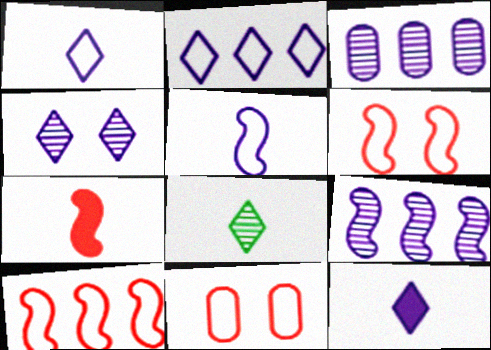[[2, 4, 12]]